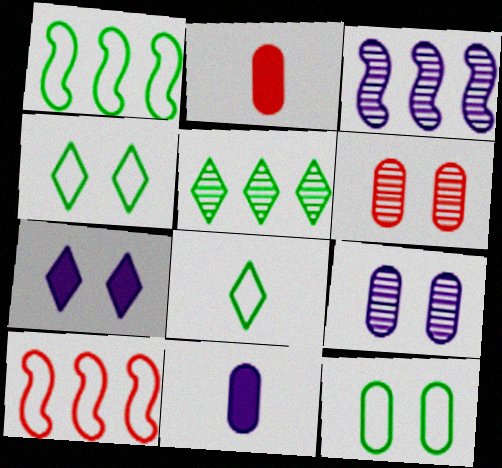[[1, 8, 12], 
[2, 3, 4]]